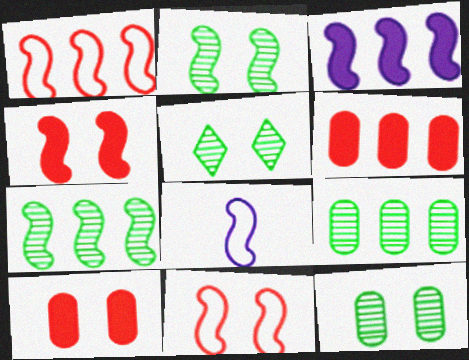[[1, 3, 7], 
[2, 5, 12], 
[4, 7, 8], 
[5, 6, 8]]